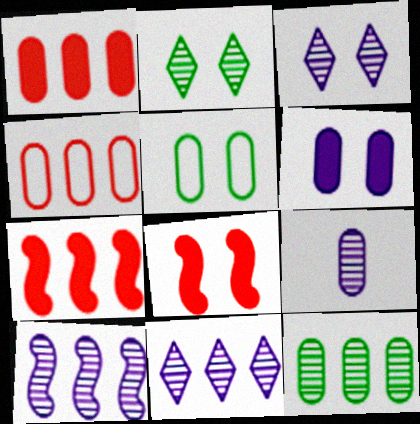[[1, 5, 9], 
[3, 5, 8], 
[3, 9, 10]]